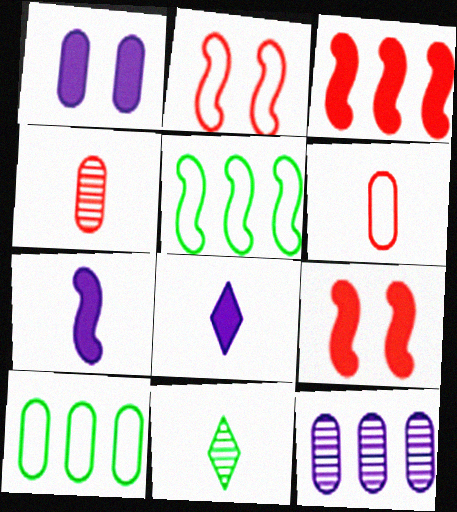[[1, 4, 10], 
[6, 7, 11]]